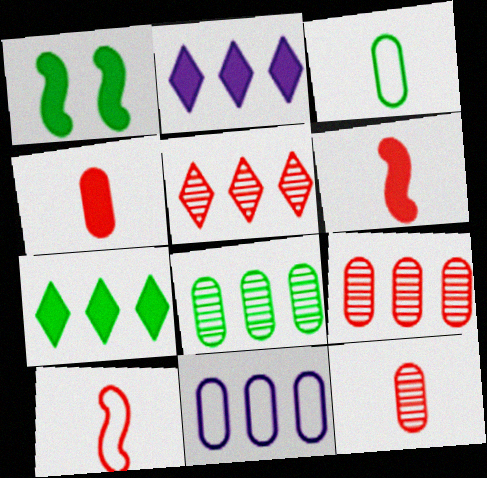[[1, 2, 4]]